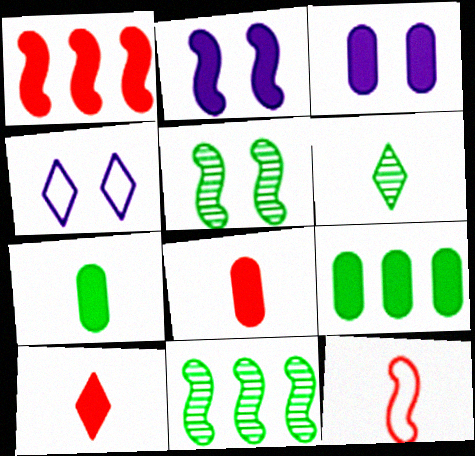[[2, 9, 10], 
[2, 11, 12], 
[3, 8, 9], 
[4, 8, 11]]